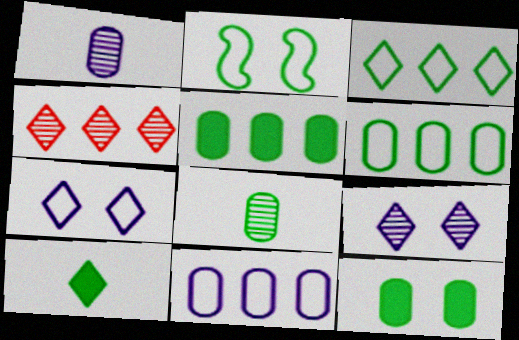[[4, 7, 10], 
[6, 8, 12]]